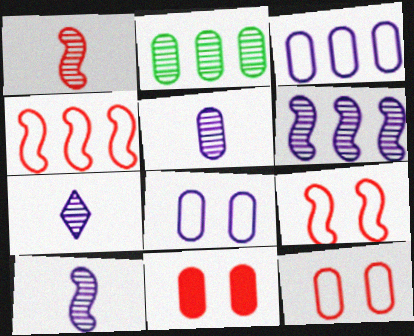[[5, 7, 10]]